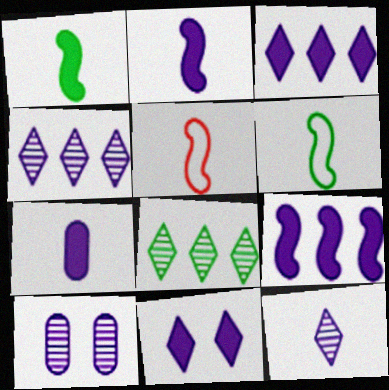[[7, 9, 11]]